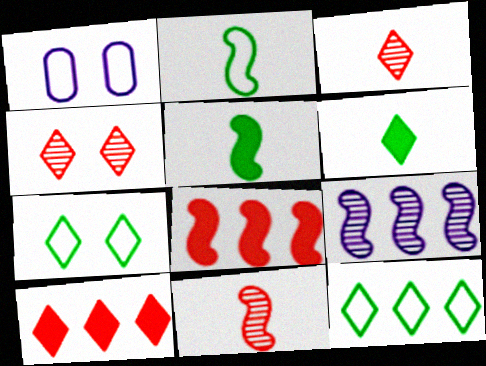[]